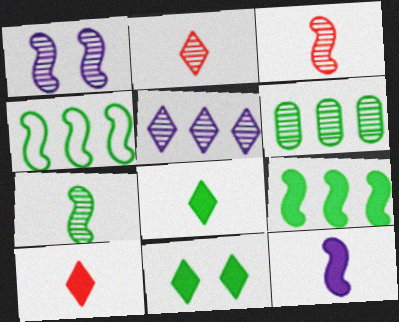[[1, 2, 6]]